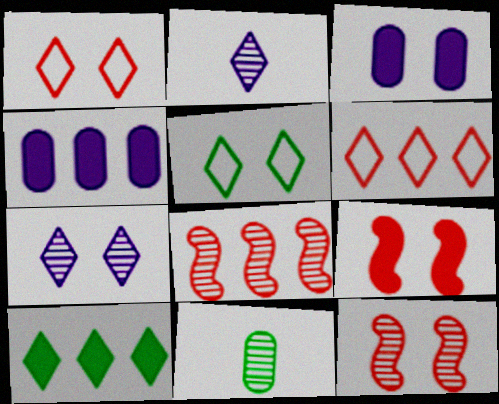[[1, 2, 10], 
[3, 5, 12], 
[7, 8, 11]]